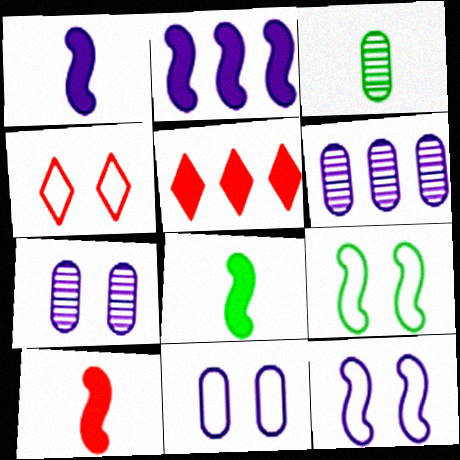[[1, 8, 10], 
[2, 3, 4], 
[3, 5, 12], 
[4, 6, 8], 
[4, 9, 11]]